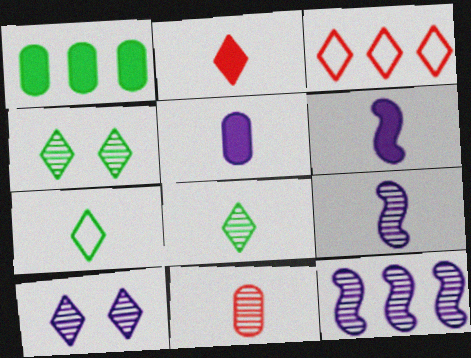[[1, 3, 12], 
[4, 11, 12], 
[6, 7, 11], 
[8, 9, 11]]